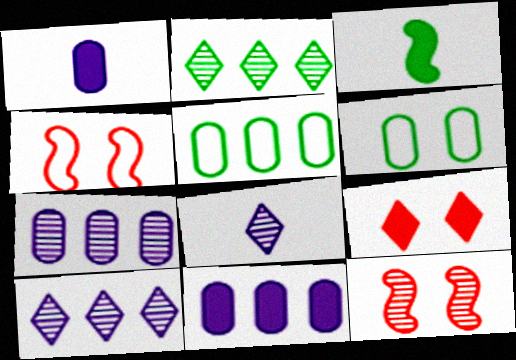[[1, 2, 4], 
[2, 3, 6], 
[3, 9, 11]]